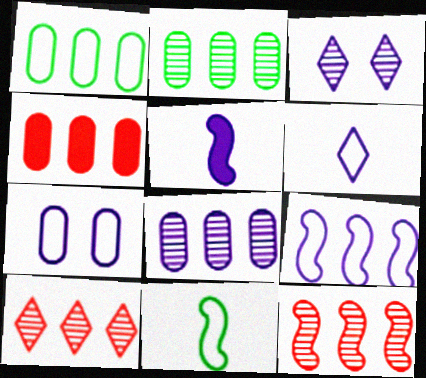[[1, 4, 8], 
[3, 4, 11], 
[6, 7, 9]]